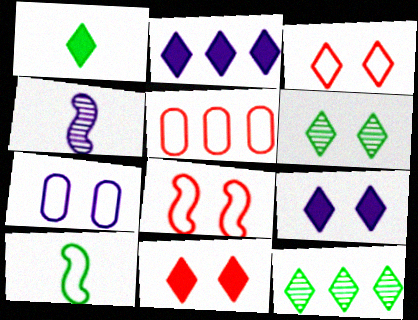[[1, 2, 11], 
[2, 4, 7], 
[3, 6, 9]]